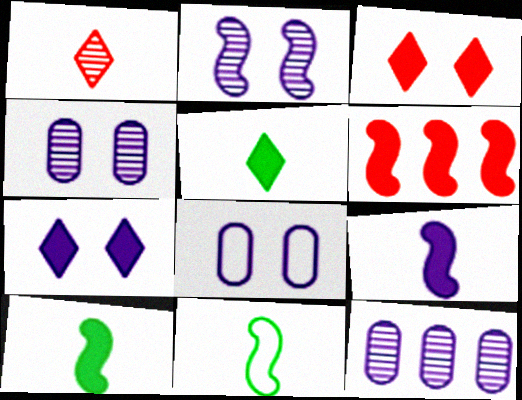[[2, 6, 11], 
[2, 7, 8], 
[3, 11, 12]]